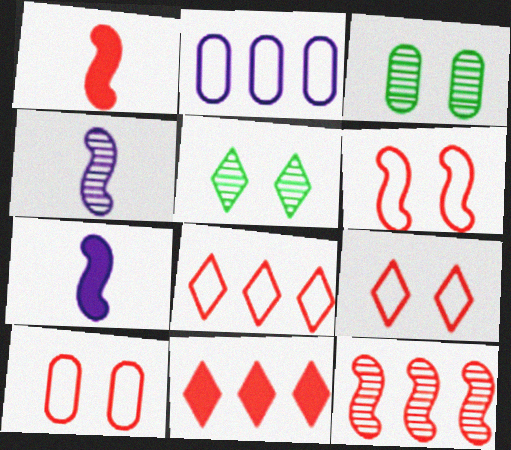[[1, 2, 5], 
[1, 6, 12], 
[3, 7, 8], 
[6, 9, 10]]